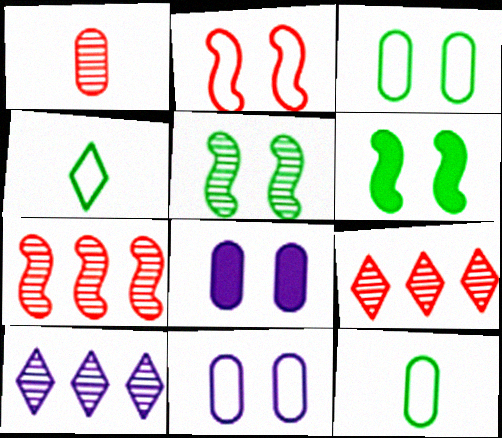[[1, 5, 10], 
[4, 7, 8]]